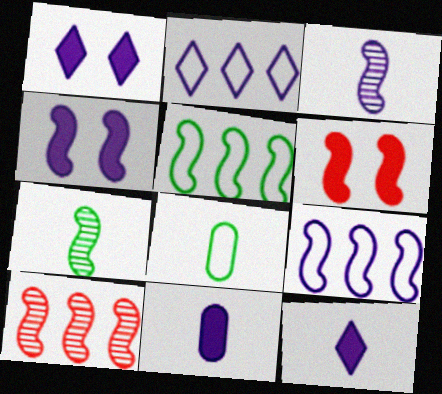[[1, 8, 10], 
[3, 4, 9], 
[3, 5, 6], 
[6, 7, 9]]